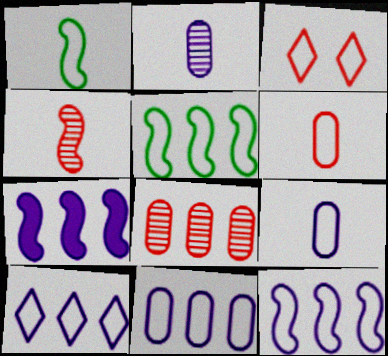[[1, 3, 11], 
[3, 5, 9], 
[10, 11, 12]]